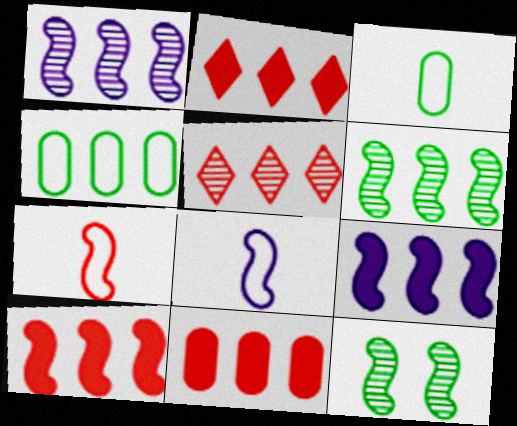[[1, 2, 4], 
[2, 10, 11], 
[4, 5, 9], 
[7, 9, 12], 
[8, 10, 12]]